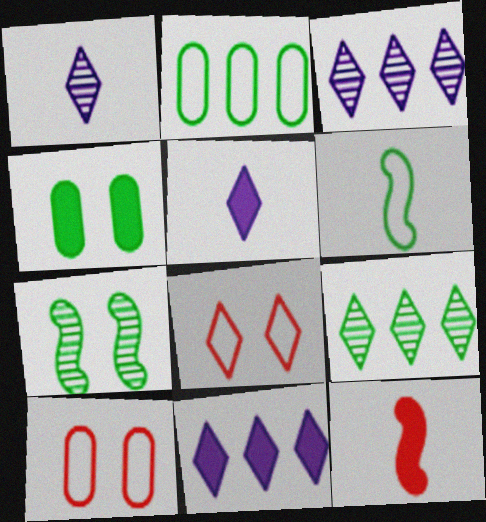[[4, 6, 9], 
[4, 11, 12], 
[5, 8, 9]]